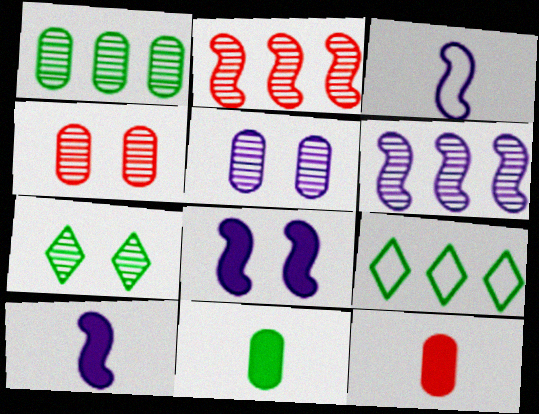[[3, 6, 8], 
[4, 9, 10]]